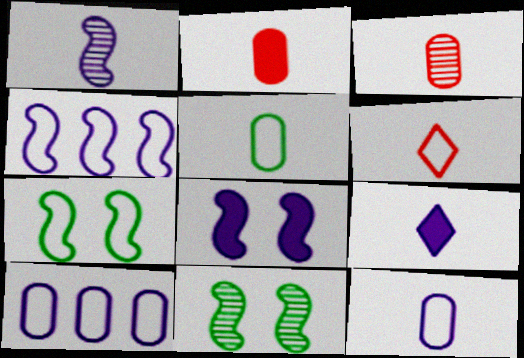[[1, 4, 8], 
[1, 9, 12], 
[6, 7, 10]]